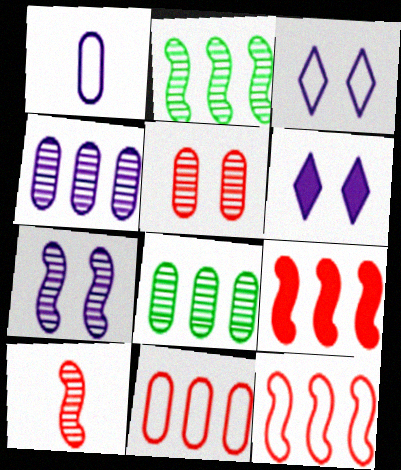[[2, 7, 10]]